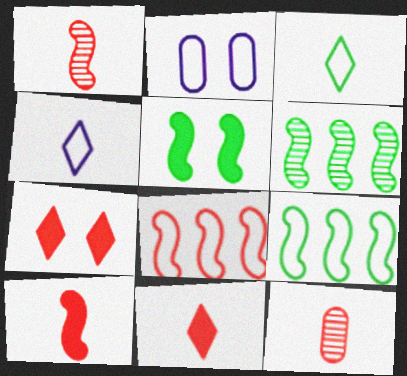[[2, 3, 8], 
[2, 6, 11], 
[7, 8, 12]]